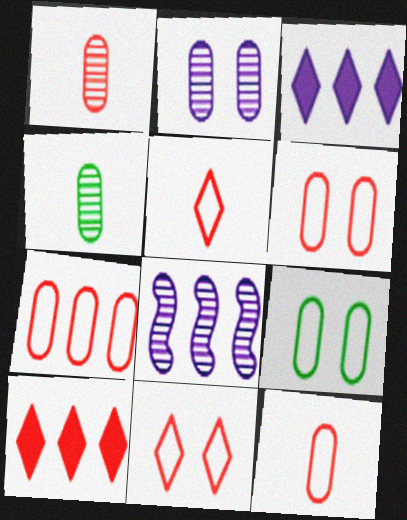[[6, 7, 12]]